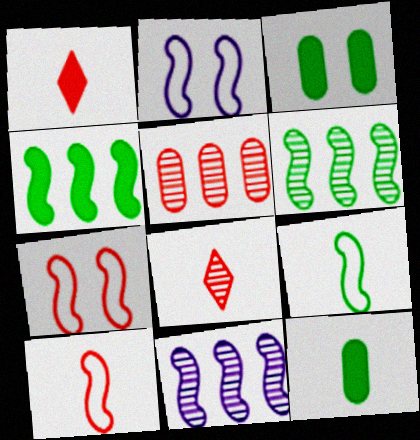[[1, 5, 7]]